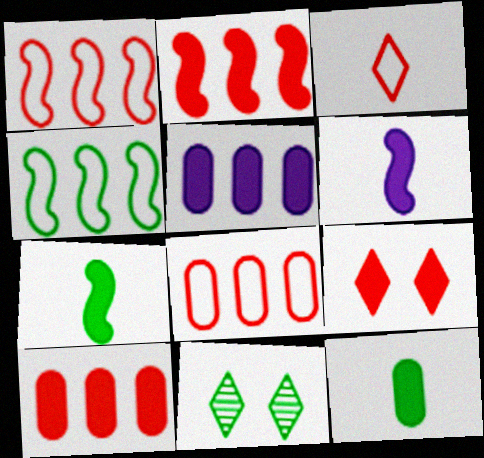[[4, 11, 12], 
[5, 7, 9], 
[6, 8, 11]]